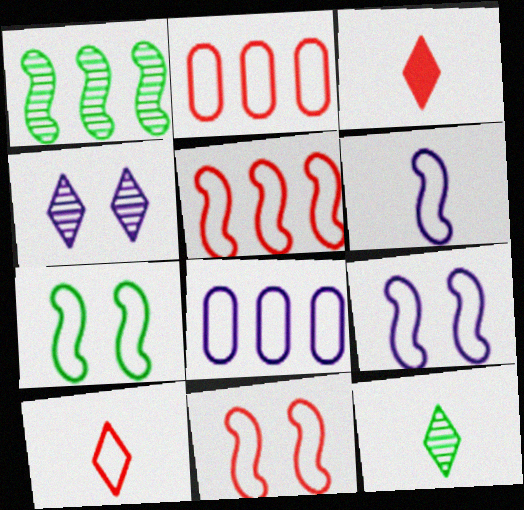[[2, 10, 11], 
[5, 6, 7], 
[7, 8, 10], 
[7, 9, 11]]